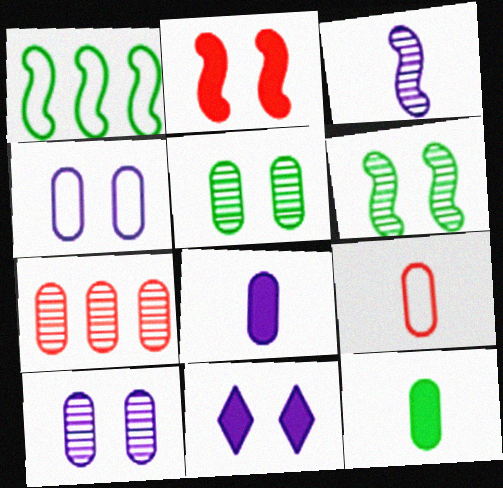[[1, 2, 3], 
[4, 7, 12]]